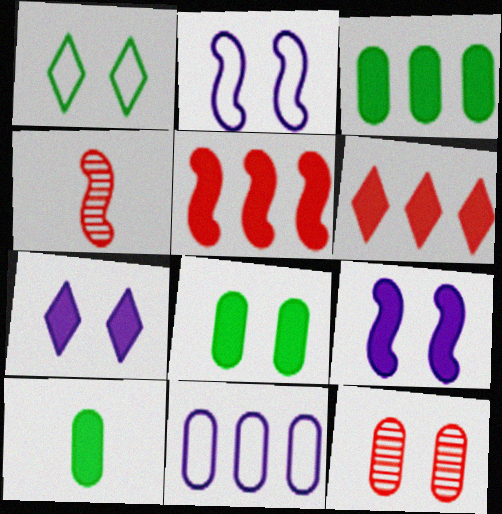[[1, 9, 12], 
[3, 8, 10], 
[5, 7, 10], 
[6, 9, 10], 
[10, 11, 12]]